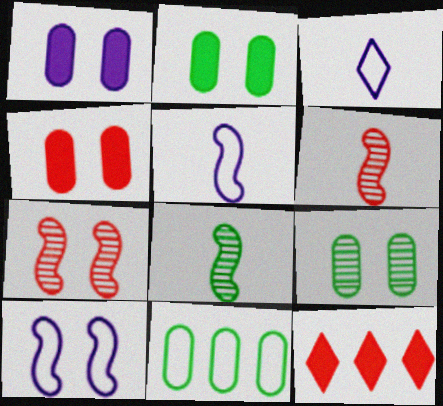[[1, 2, 4], 
[5, 9, 12]]